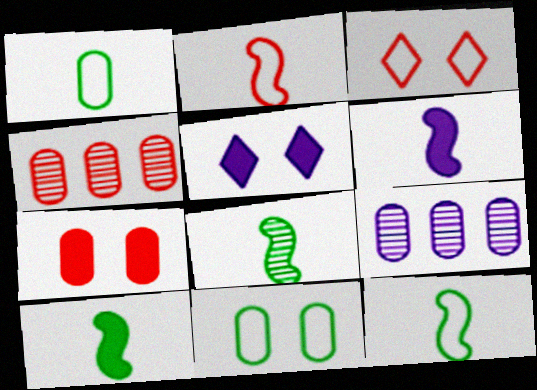[[1, 7, 9], 
[2, 6, 8], 
[3, 9, 10], 
[4, 5, 12], 
[8, 10, 12]]